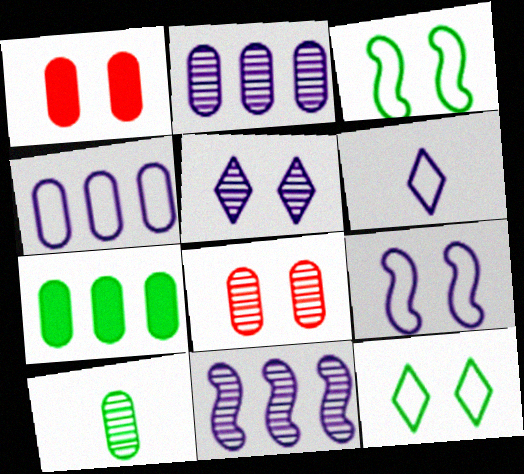[[1, 3, 5], 
[1, 4, 10], 
[2, 8, 10], 
[4, 6, 9]]